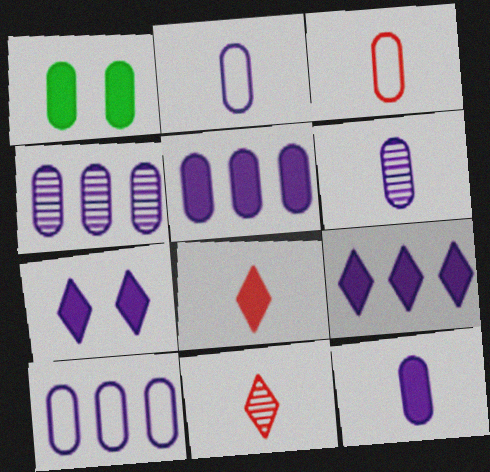[[1, 3, 4], 
[2, 6, 12], 
[4, 5, 10]]